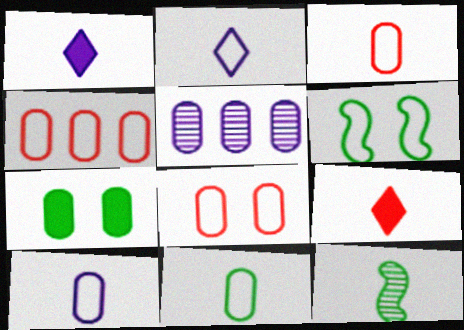[[1, 3, 12], 
[2, 4, 6], 
[3, 4, 8], 
[3, 5, 7], 
[3, 10, 11], 
[5, 6, 9], 
[9, 10, 12]]